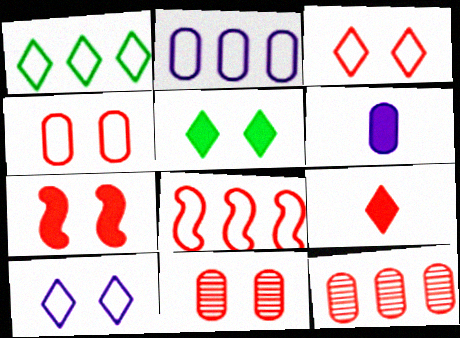[[1, 2, 8], 
[3, 7, 11], 
[8, 9, 11]]